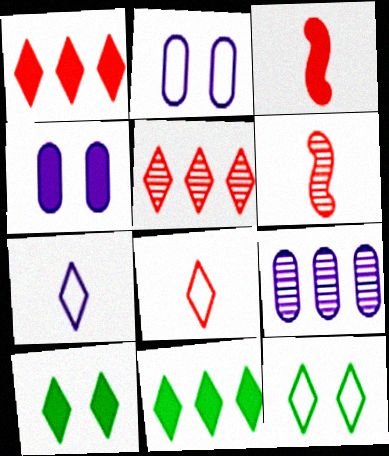[[2, 6, 11], 
[3, 4, 11], 
[3, 9, 12], 
[5, 7, 10]]